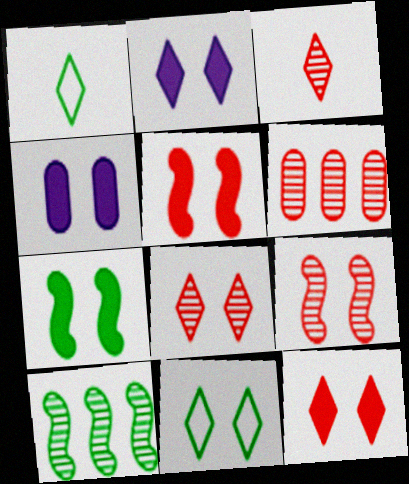[[2, 8, 11], 
[3, 6, 9], 
[4, 7, 12], 
[4, 9, 11]]